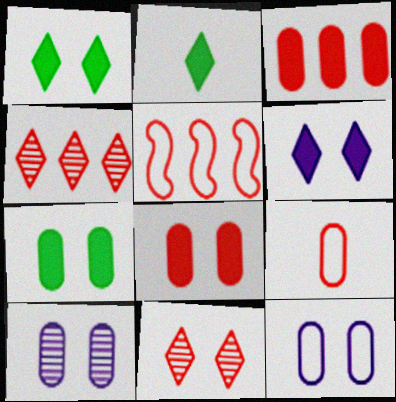[[2, 5, 10], 
[3, 4, 5]]